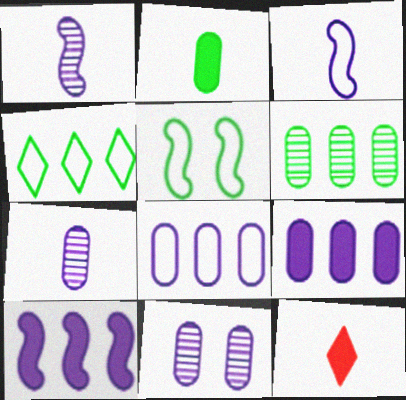[]